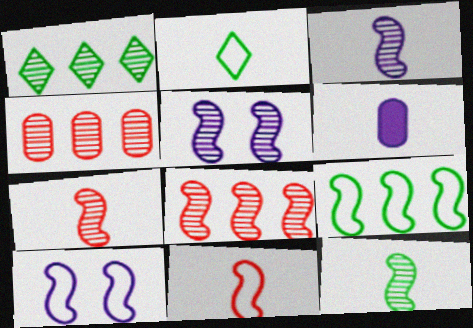[[2, 6, 7], 
[3, 7, 12], 
[5, 8, 12], 
[9, 10, 11]]